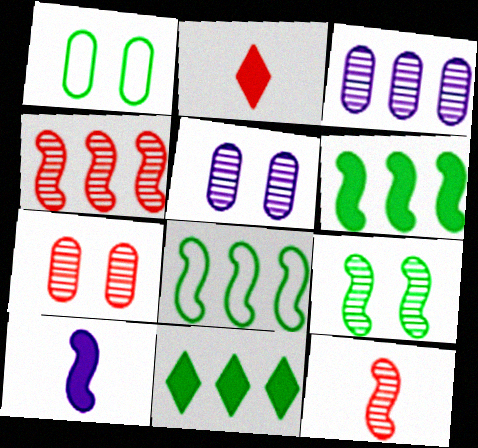[[2, 5, 8]]